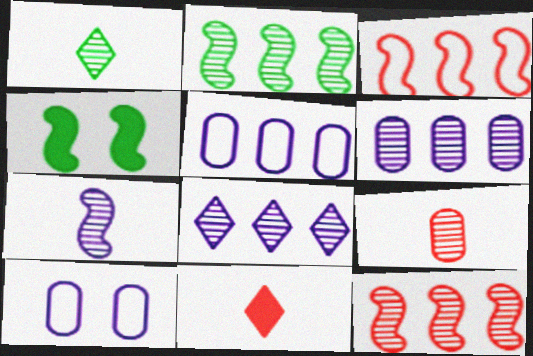[[1, 7, 9], 
[2, 10, 11], 
[3, 4, 7]]